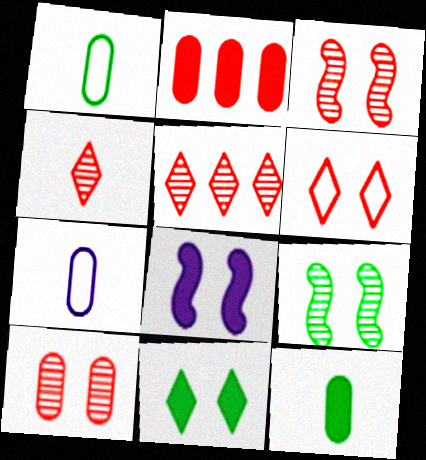[[1, 5, 8]]